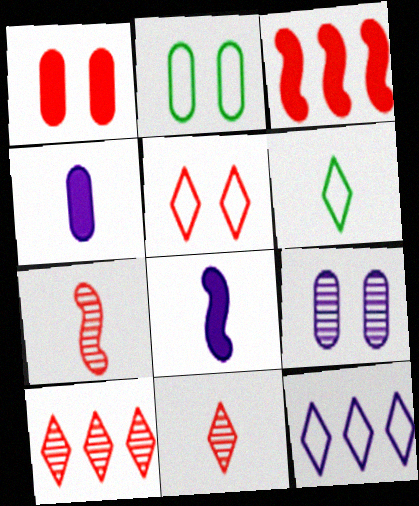[[1, 2, 9], 
[2, 8, 10], 
[3, 6, 9], 
[4, 6, 7], 
[5, 6, 12], 
[8, 9, 12]]